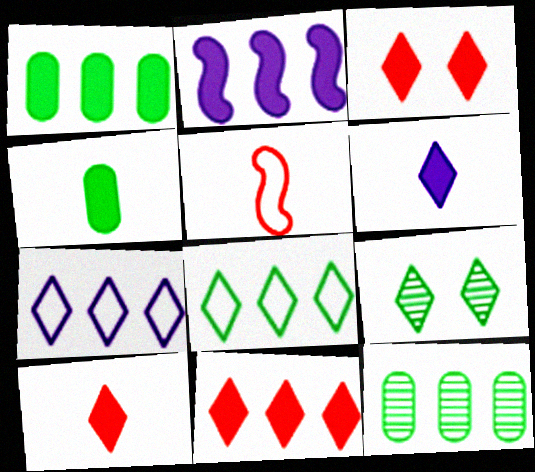[[1, 2, 11], 
[2, 3, 4], 
[3, 10, 11], 
[7, 9, 10]]